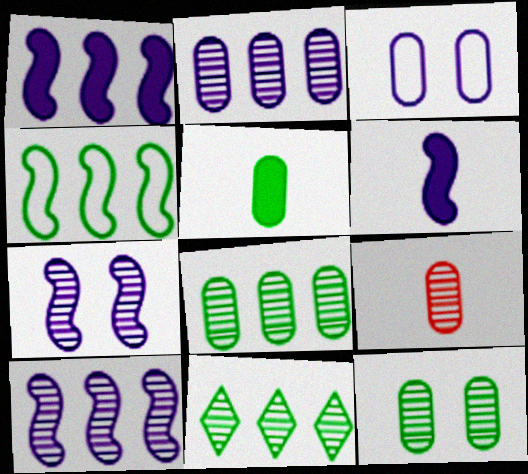[[2, 9, 12], 
[7, 9, 11]]